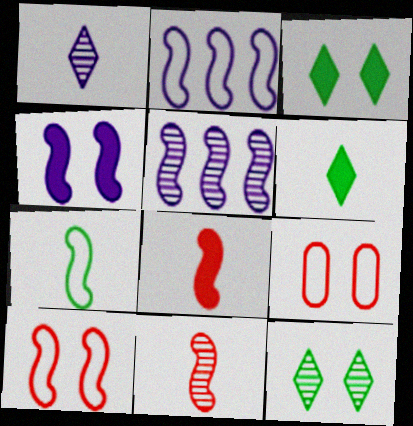[[2, 7, 10], 
[4, 9, 12], 
[5, 6, 9]]